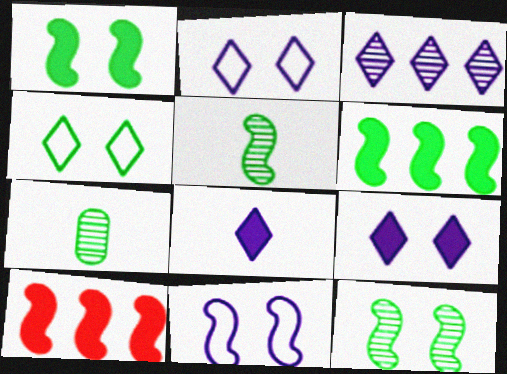[[2, 3, 8], 
[2, 7, 10], 
[4, 6, 7], 
[5, 10, 11]]